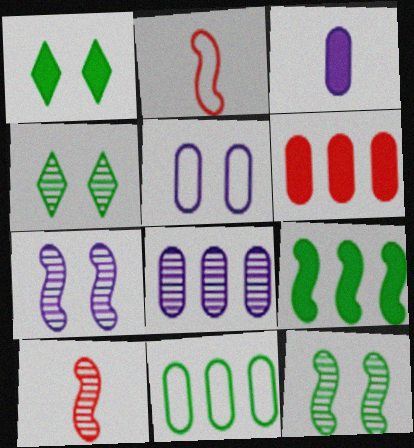[[1, 2, 8], 
[2, 7, 9], 
[3, 5, 8], 
[4, 8, 10], 
[6, 8, 11]]